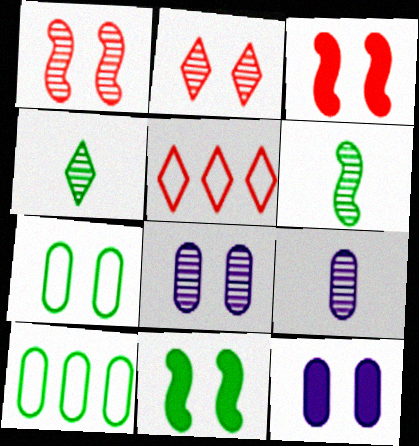[[4, 10, 11], 
[5, 6, 12], 
[5, 9, 11]]